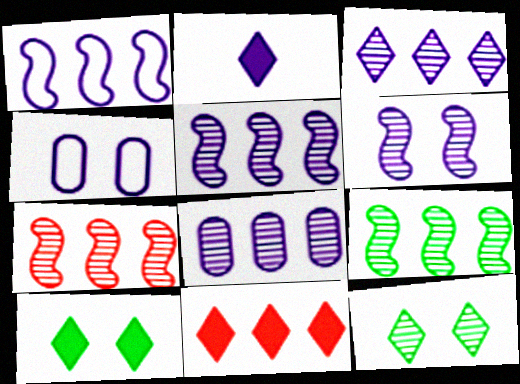[[2, 4, 5], 
[2, 10, 11], 
[3, 5, 8], 
[5, 7, 9]]